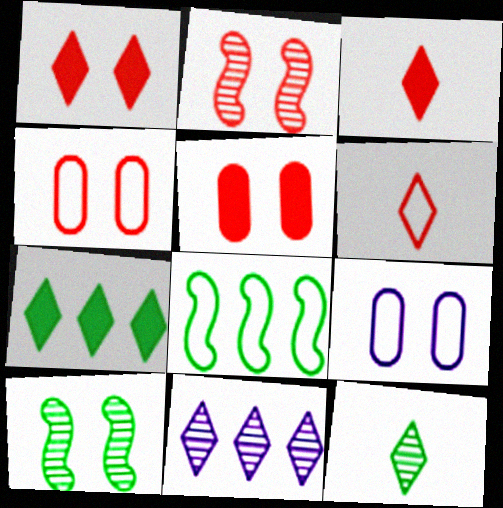[[1, 2, 4], 
[1, 9, 10], 
[6, 8, 9]]